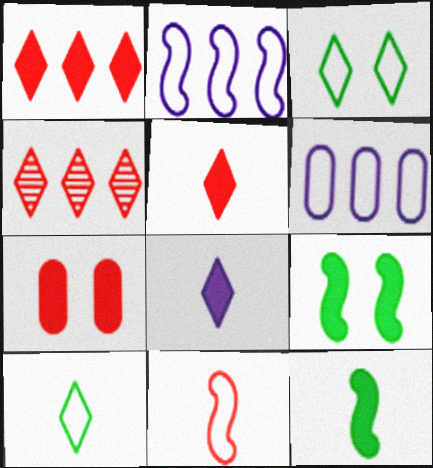[[3, 4, 8], 
[3, 6, 11], 
[4, 7, 11]]